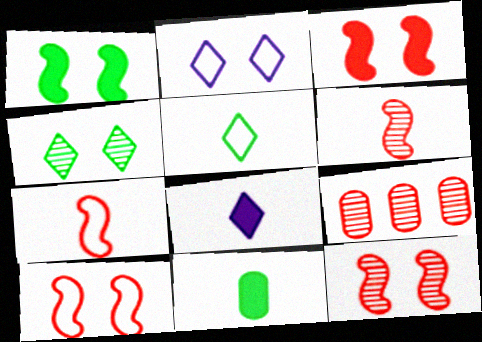[[3, 10, 12]]